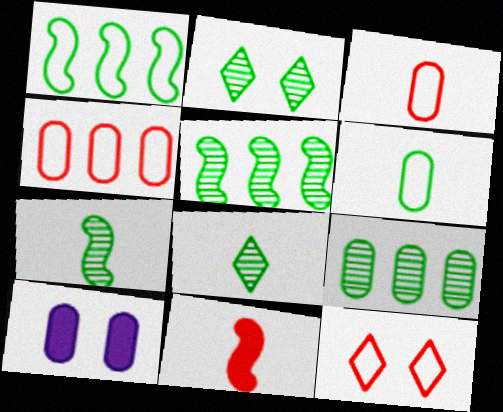[[2, 7, 9], 
[3, 9, 10]]